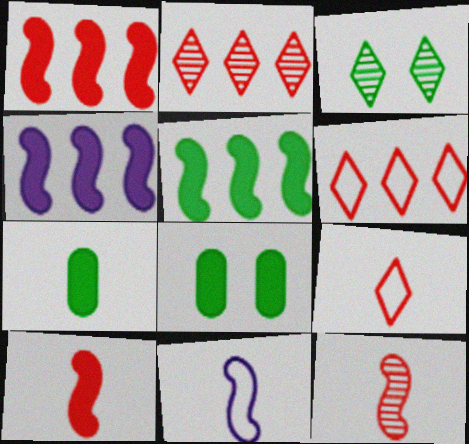[[1, 4, 5], 
[2, 8, 11]]